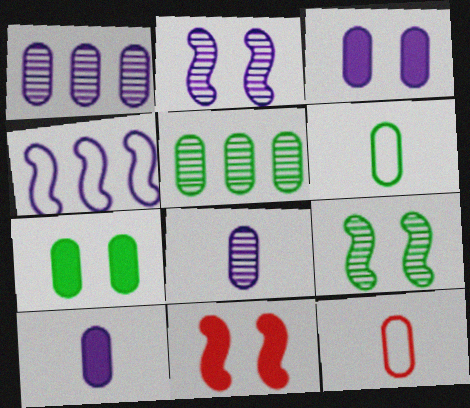[[1, 7, 12], 
[3, 5, 12], 
[5, 6, 7]]